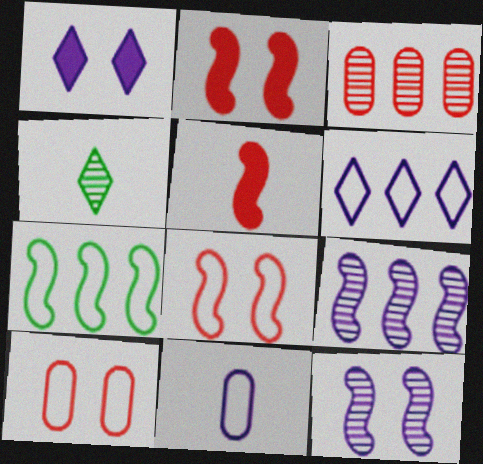[[1, 9, 11], 
[3, 4, 12], 
[4, 5, 11], 
[5, 7, 12]]